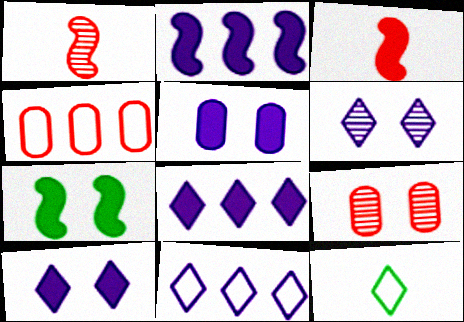[[2, 3, 7], 
[2, 9, 12]]